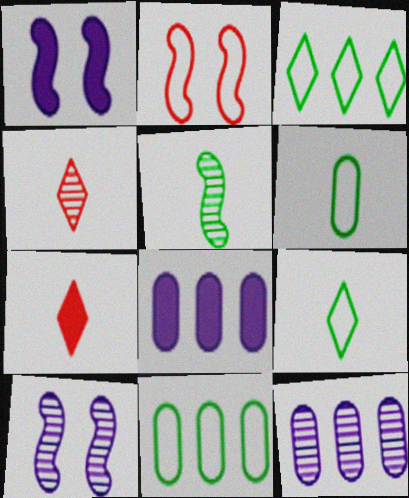[[1, 4, 11], 
[7, 10, 11]]